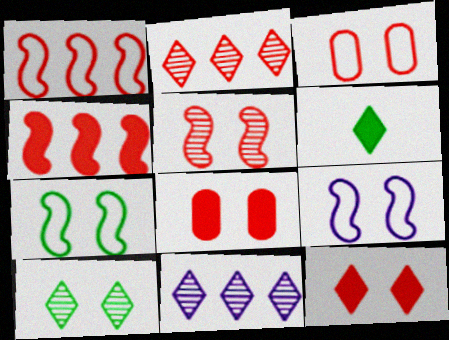[[3, 5, 12], 
[8, 9, 10]]